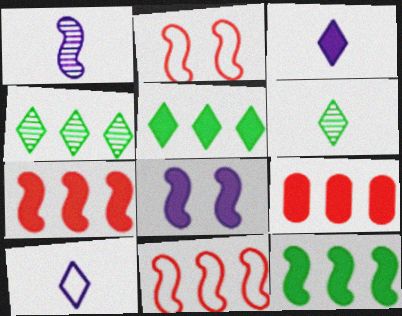[[1, 2, 12]]